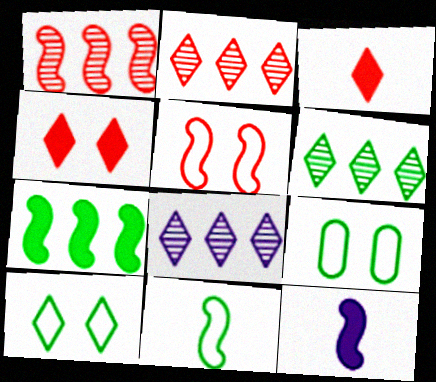[[2, 6, 8], 
[2, 9, 12], 
[3, 8, 10]]